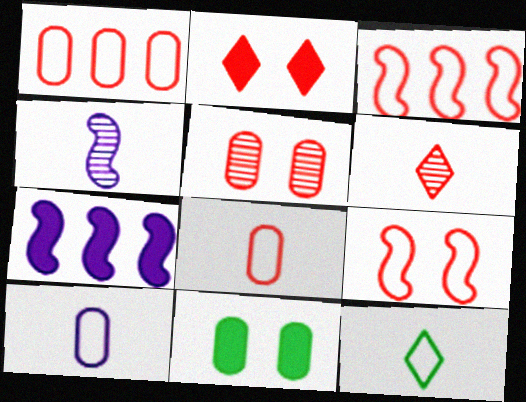[[2, 5, 9], 
[5, 7, 12]]